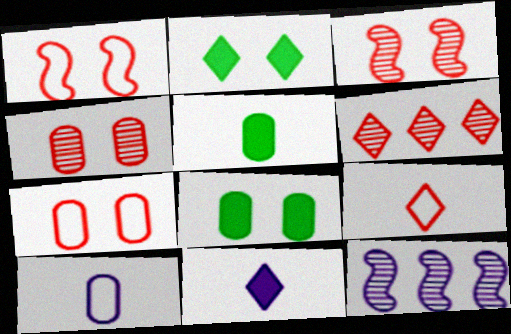[[8, 9, 12]]